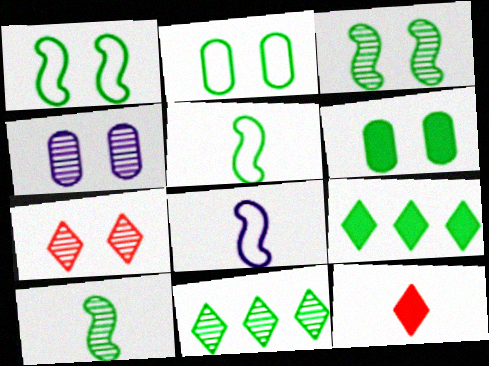[[2, 9, 10], 
[3, 4, 7], 
[5, 6, 11]]